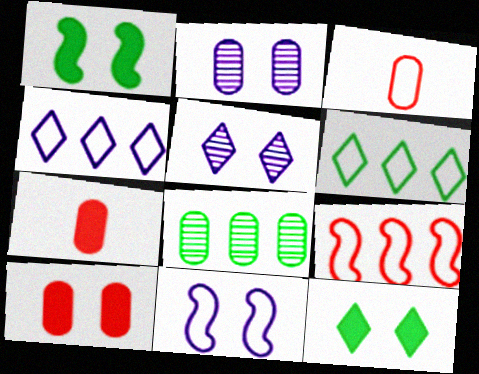[[3, 6, 11]]